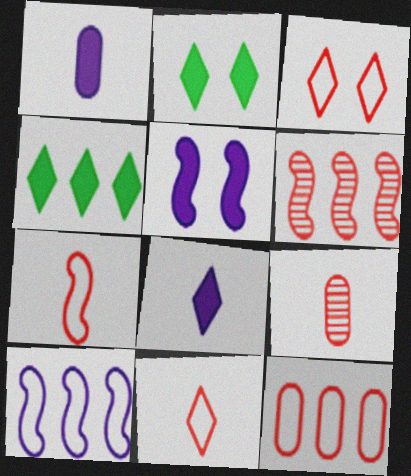[[2, 9, 10], 
[3, 7, 12]]